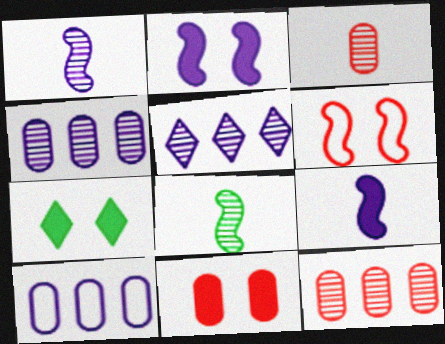[[2, 7, 11]]